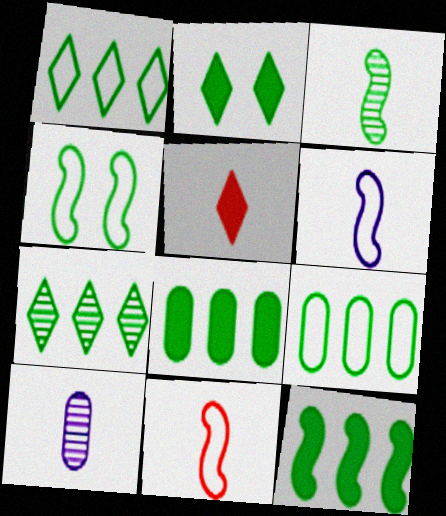[[2, 3, 9], 
[3, 4, 12], 
[7, 9, 12]]